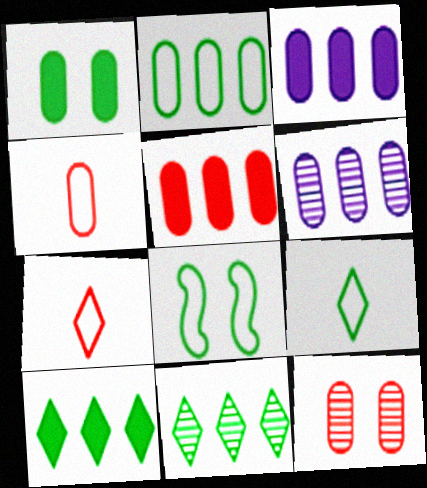[[1, 4, 6], 
[2, 5, 6], 
[2, 8, 9], 
[4, 5, 12]]